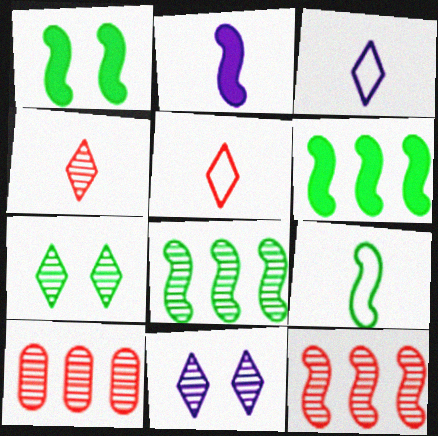[[1, 3, 10], 
[1, 8, 9]]